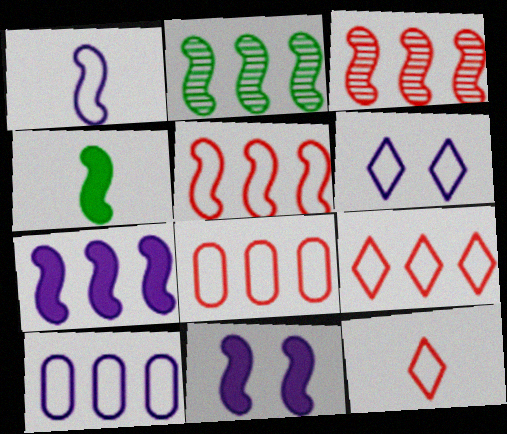[[1, 6, 10], 
[2, 5, 7], 
[5, 8, 9]]